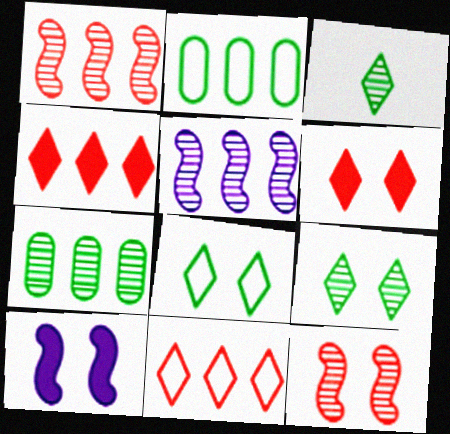[[2, 4, 5]]